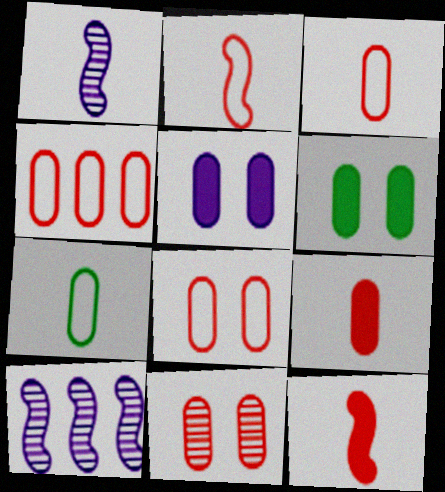[[3, 4, 8], 
[4, 9, 11]]